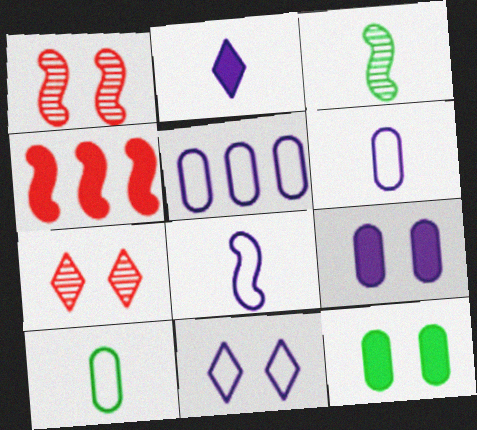[[1, 11, 12], 
[2, 4, 12], 
[5, 8, 11]]